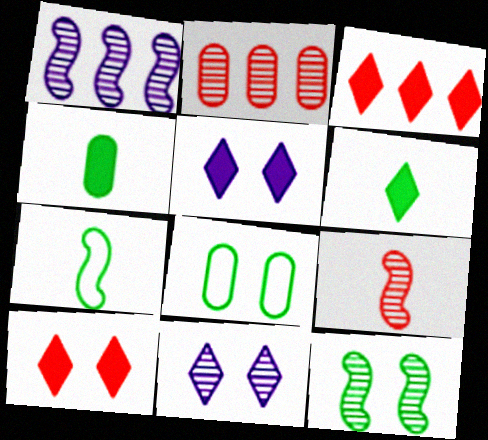[[1, 9, 12], 
[2, 5, 7], 
[3, 5, 6]]